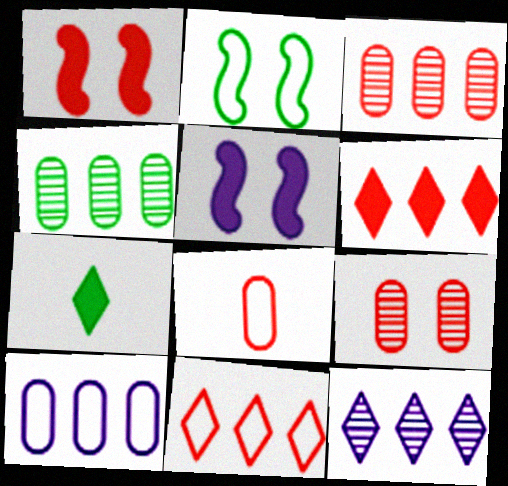[[2, 4, 7]]